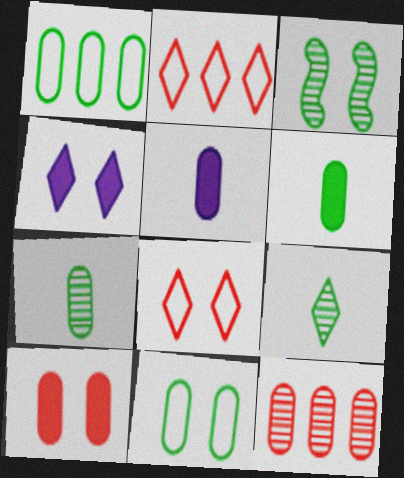[[2, 3, 5], 
[2, 4, 9], 
[5, 11, 12]]